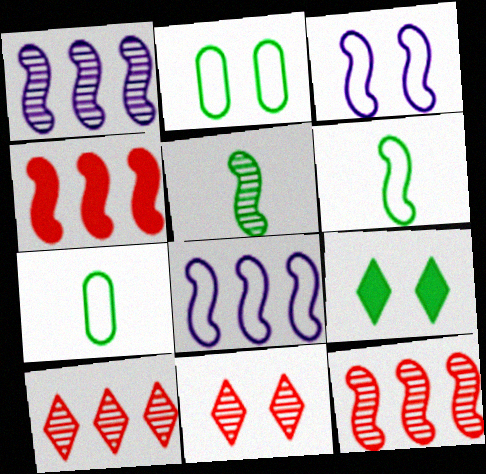[[3, 4, 5]]